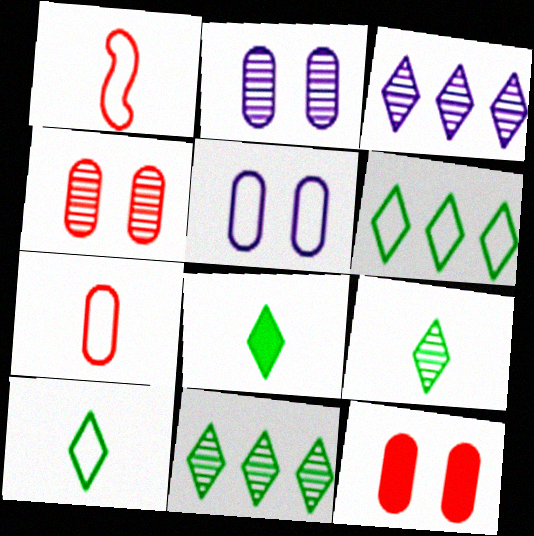[[1, 5, 6], 
[8, 9, 10]]